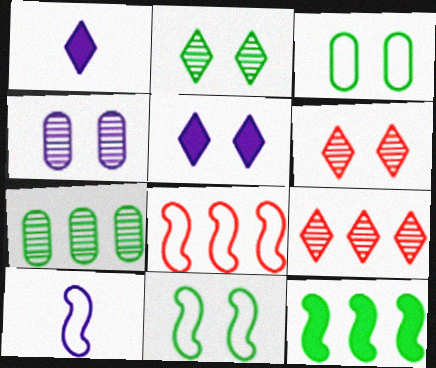[[8, 10, 11]]